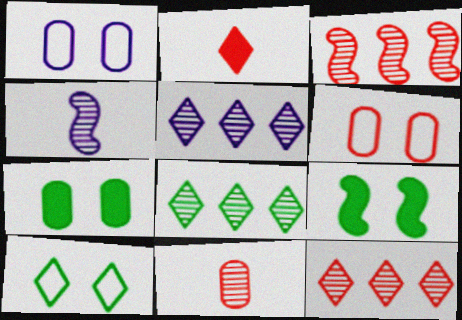[[2, 3, 6], 
[2, 5, 10], 
[5, 8, 12]]